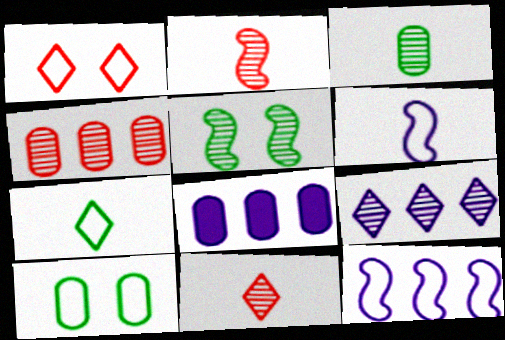[[8, 9, 12]]